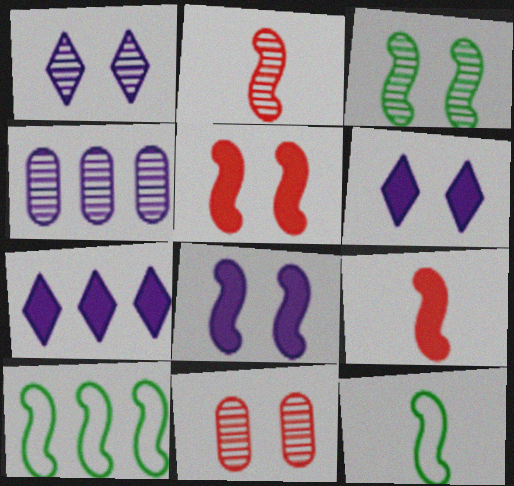[[1, 3, 11], 
[2, 8, 10], 
[7, 11, 12]]